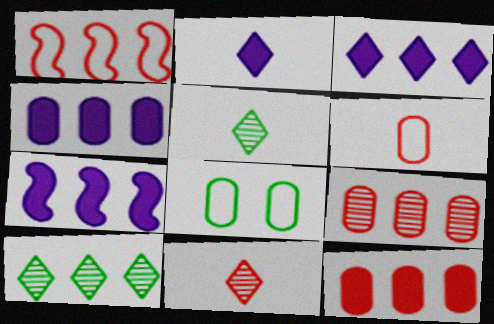[[1, 4, 10], 
[3, 4, 7], 
[7, 8, 11]]